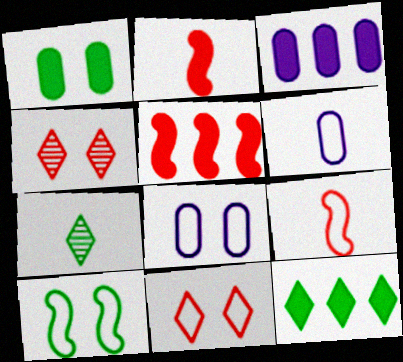[[2, 6, 7], 
[3, 5, 12], 
[5, 7, 8], 
[8, 10, 11]]